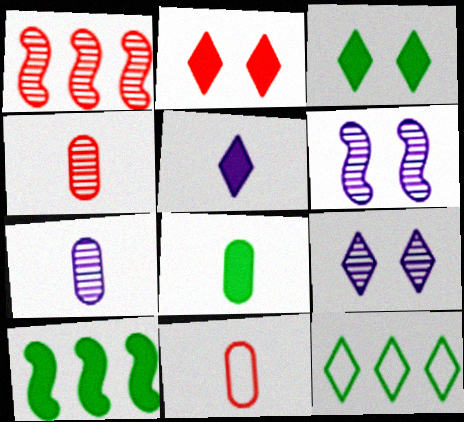[[1, 2, 11], 
[3, 8, 10], 
[7, 8, 11], 
[9, 10, 11]]